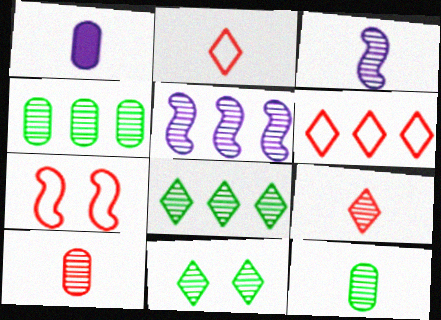[[1, 7, 8], 
[3, 9, 12], 
[5, 10, 11]]